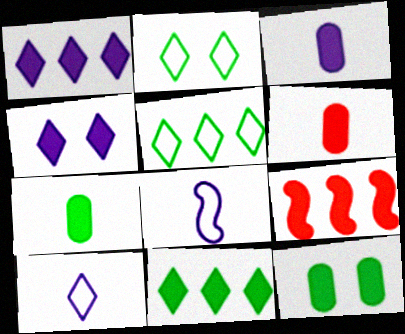[[3, 6, 7], 
[4, 7, 9]]